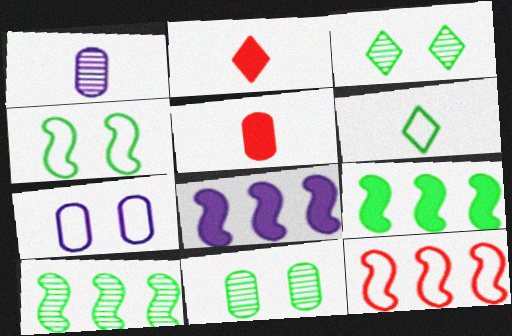[[2, 7, 10], 
[6, 7, 12], 
[6, 9, 11], 
[8, 10, 12]]